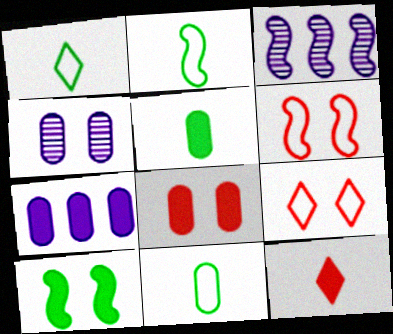[[1, 2, 11], 
[1, 3, 8], 
[3, 5, 9], 
[4, 9, 10], 
[5, 7, 8], 
[7, 10, 12]]